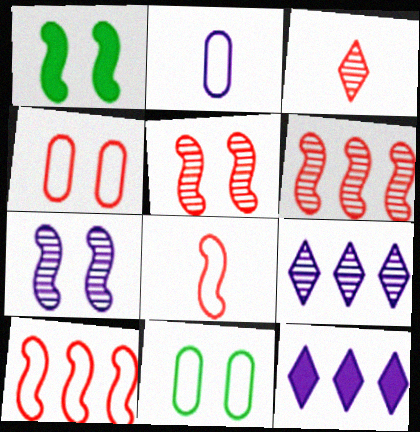[[2, 7, 12]]